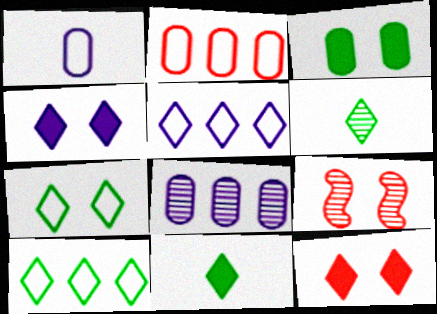[[5, 6, 12], 
[6, 8, 9]]